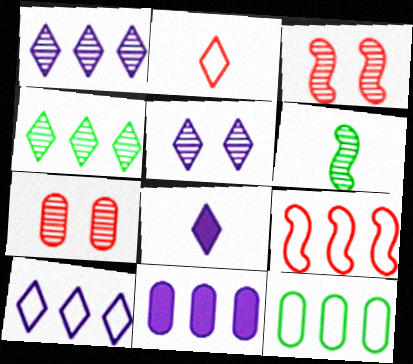[[1, 6, 7], 
[3, 8, 12], 
[4, 9, 11], 
[5, 8, 10], 
[9, 10, 12]]